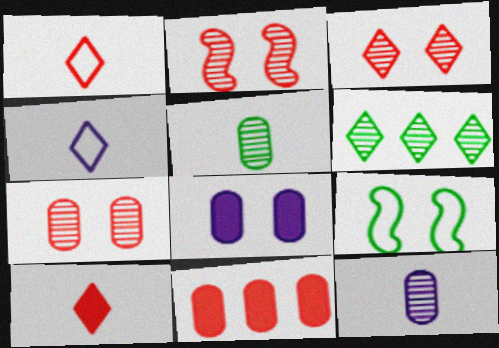[[1, 2, 11], 
[2, 3, 7], 
[2, 6, 12], 
[3, 8, 9]]